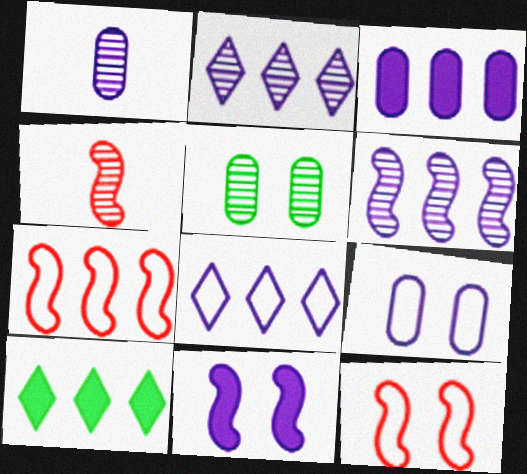[[1, 3, 9], 
[1, 8, 11], 
[1, 10, 12], 
[2, 4, 5], 
[3, 6, 8], 
[4, 9, 10]]